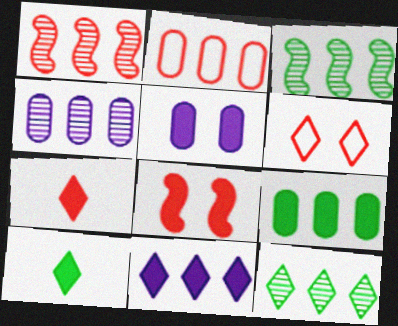[[1, 4, 12], 
[2, 3, 11], 
[2, 4, 9]]